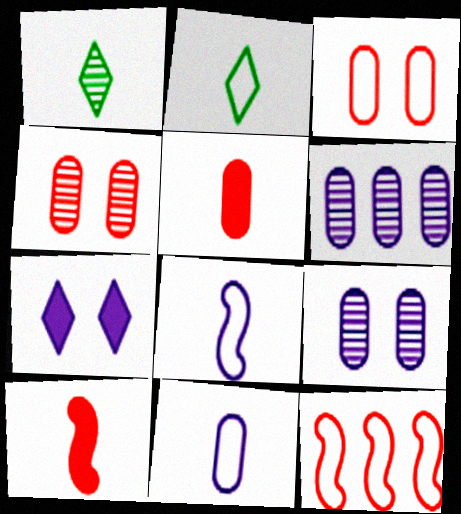[[1, 5, 8], 
[1, 10, 11], 
[6, 7, 8]]